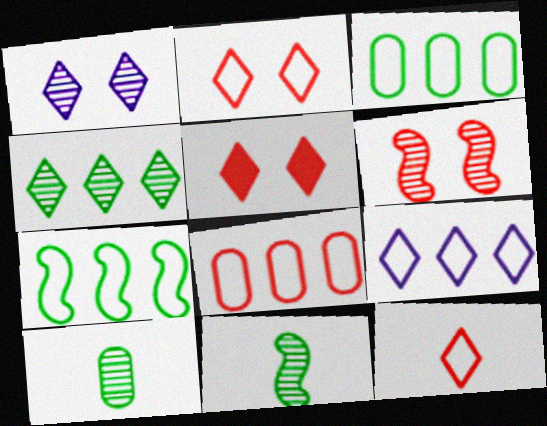[[7, 8, 9]]